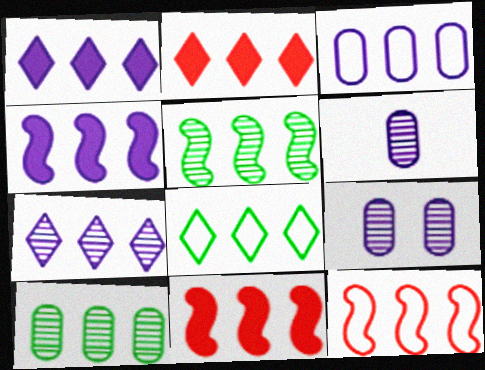[[1, 10, 12], 
[2, 3, 5], 
[2, 7, 8], 
[3, 4, 7], 
[3, 8, 12], 
[4, 5, 12]]